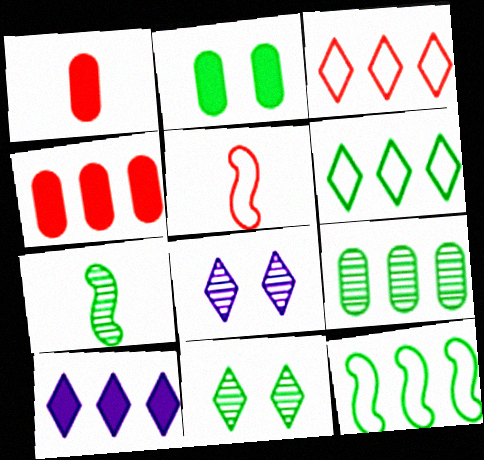[[1, 8, 12], 
[2, 6, 7], 
[7, 9, 11]]